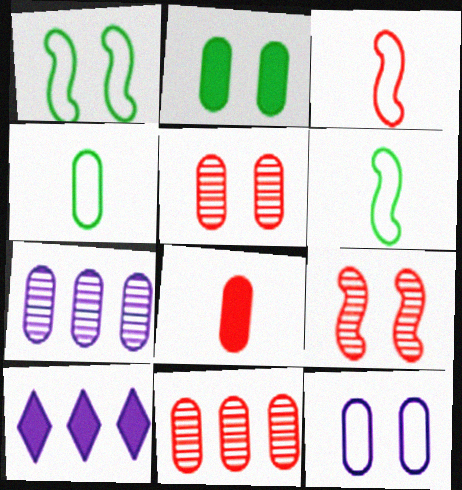[[2, 5, 12], 
[4, 9, 10], 
[5, 6, 10]]